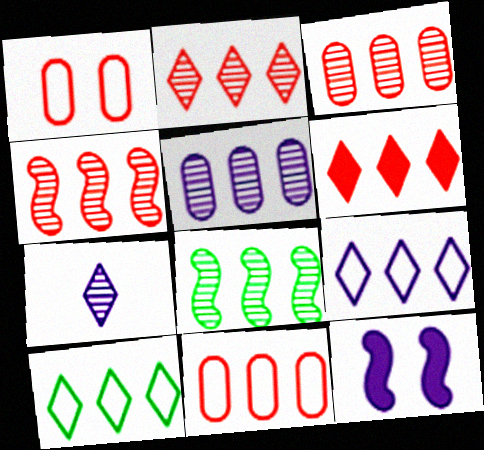[[2, 3, 4], 
[2, 5, 8], 
[4, 6, 11]]